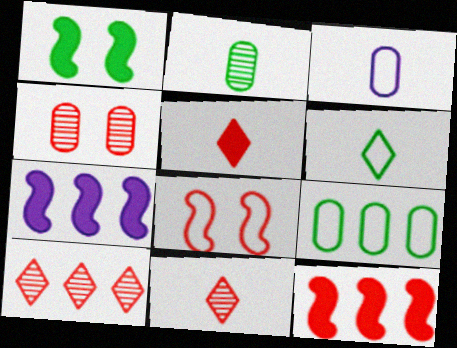[[1, 3, 10], 
[4, 6, 7], 
[7, 9, 10]]